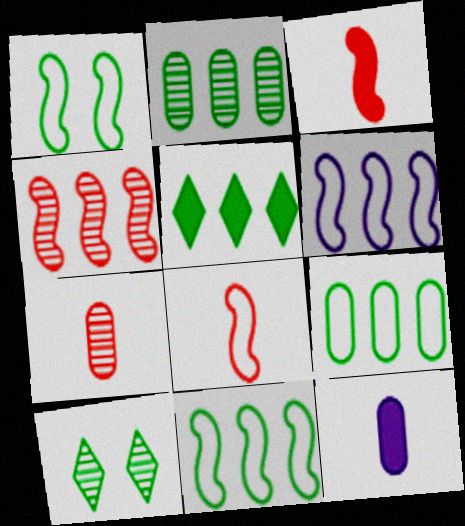[[1, 6, 8], 
[2, 5, 11]]